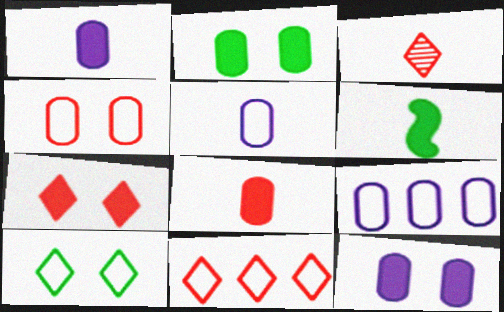[[3, 5, 6], 
[3, 7, 11]]